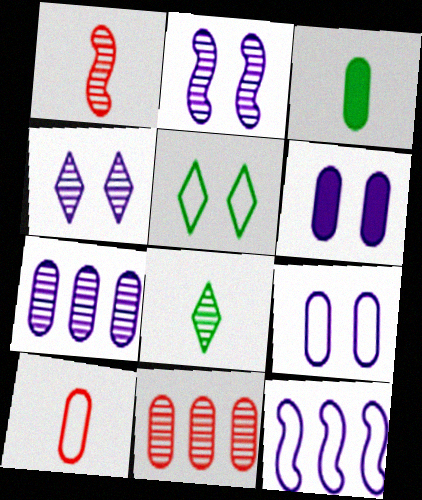[[2, 8, 11], 
[3, 9, 11], 
[5, 10, 12]]